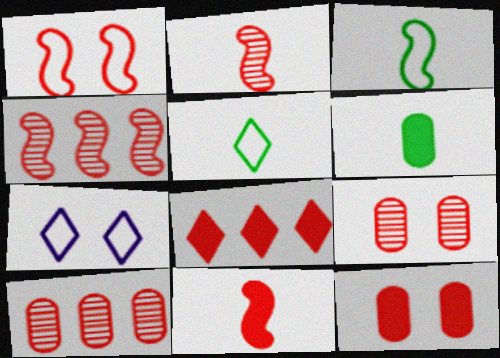[[1, 4, 11], 
[4, 6, 7], 
[8, 11, 12]]